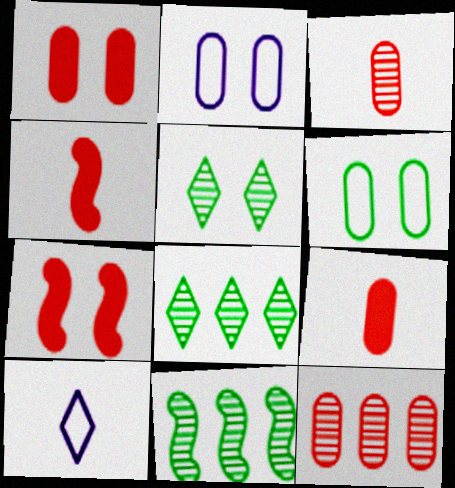[[1, 10, 11], 
[2, 4, 8], 
[2, 5, 7]]